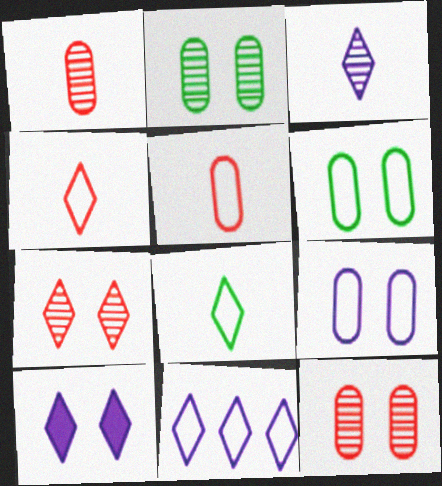[[3, 10, 11]]